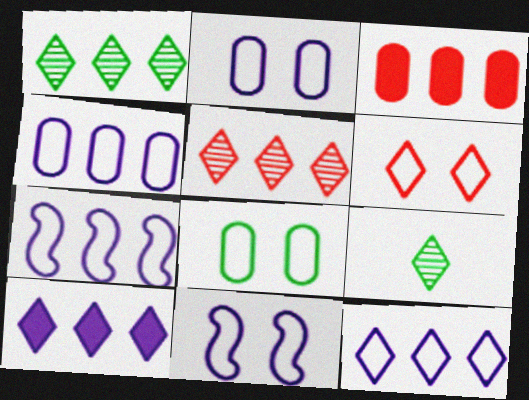[[1, 3, 7], 
[3, 9, 11], 
[4, 7, 12], 
[6, 8, 11], 
[6, 9, 10]]